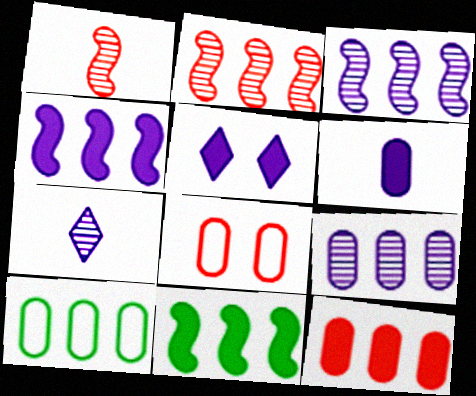[[1, 5, 10], 
[4, 5, 6], 
[7, 8, 11], 
[9, 10, 12]]